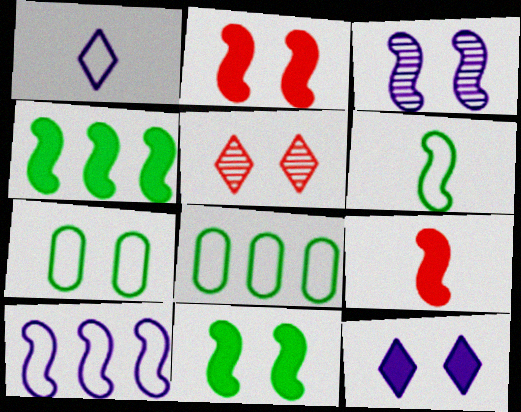[]